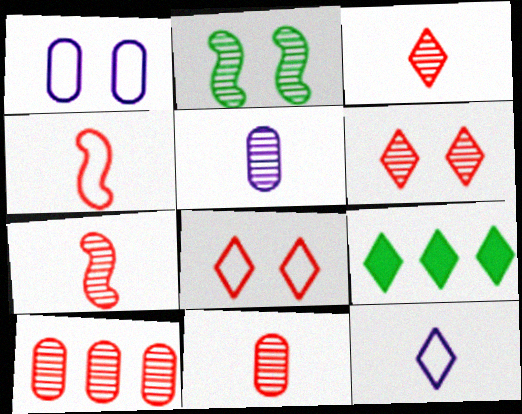[[1, 7, 9], 
[3, 7, 11], 
[6, 7, 10], 
[6, 9, 12]]